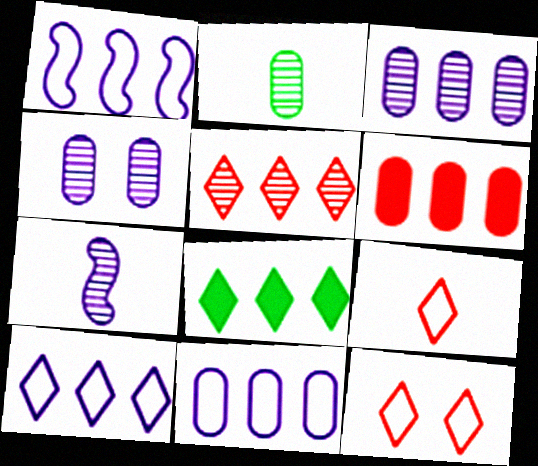[[1, 10, 11], 
[5, 8, 10]]